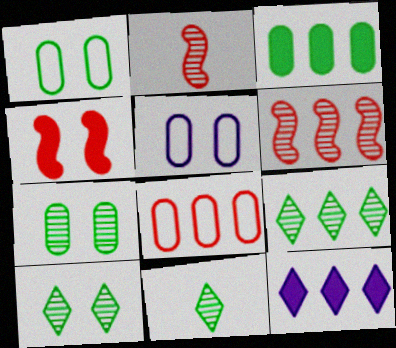[[1, 2, 12], 
[4, 5, 10], 
[9, 10, 11]]